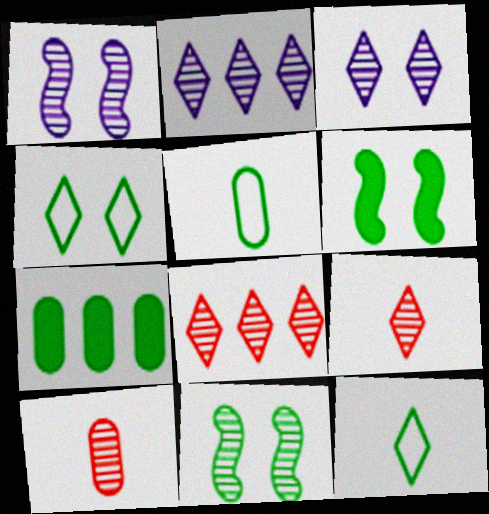[[2, 10, 11], 
[7, 11, 12]]